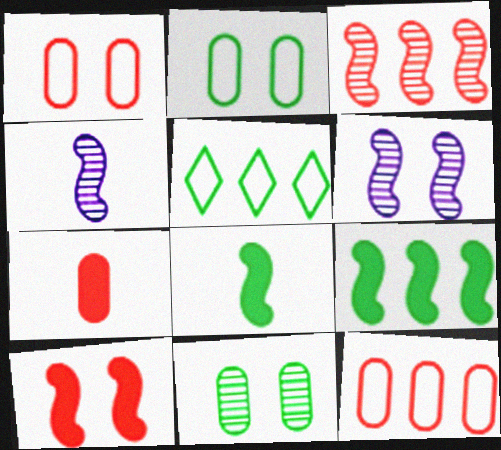[[5, 6, 7], 
[5, 8, 11]]